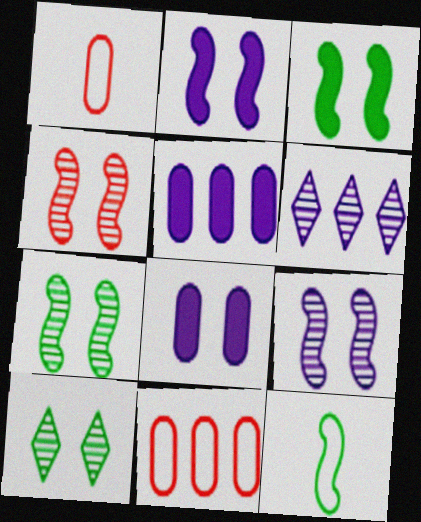[[1, 3, 6], 
[4, 7, 9]]